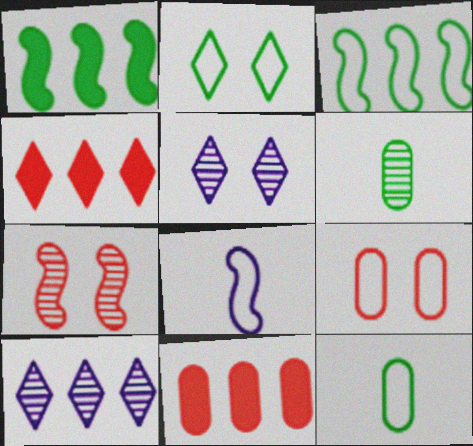[[1, 2, 6], 
[1, 7, 8], 
[2, 3, 12], 
[3, 10, 11], 
[6, 7, 10]]